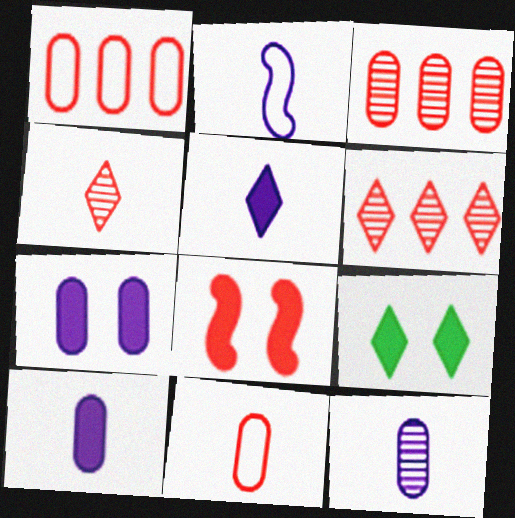[[1, 4, 8], 
[2, 3, 9], 
[2, 5, 12], 
[6, 8, 11], 
[7, 8, 9]]